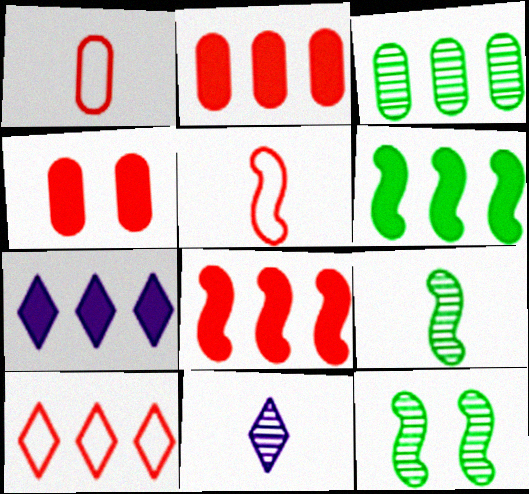[[1, 7, 12], 
[2, 6, 7]]